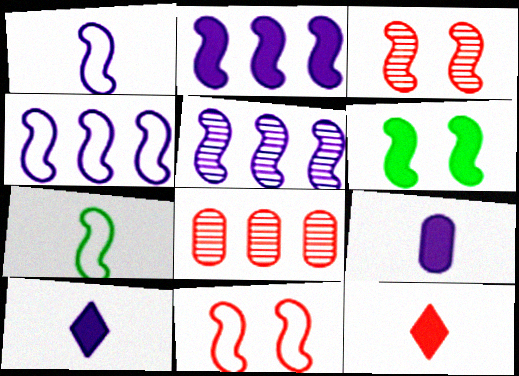[[2, 3, 7], 
[2, 4, 5], 
[4, 7, 11], 
[8, 11, 12]]